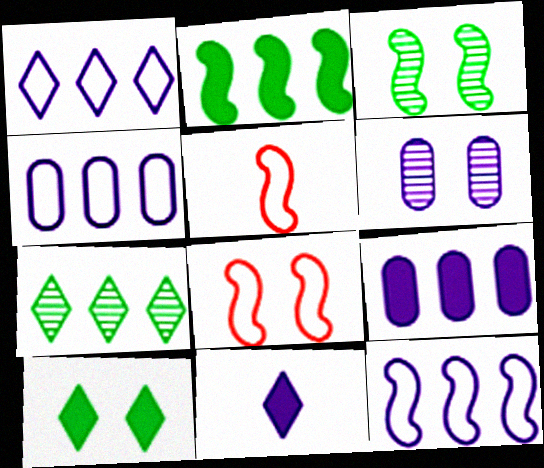[[1, 4, 12], 
[6, 8, 10], 
[6, 11, 12]]